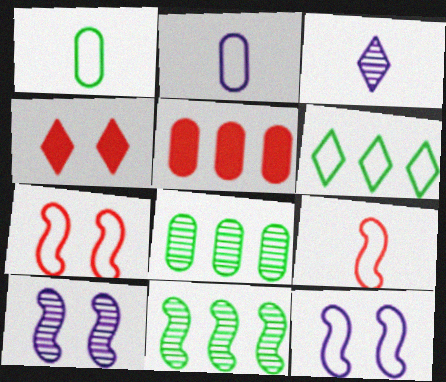[[2, 4, 11], 
[2, 6, 7], 
[3, 4, 6]]